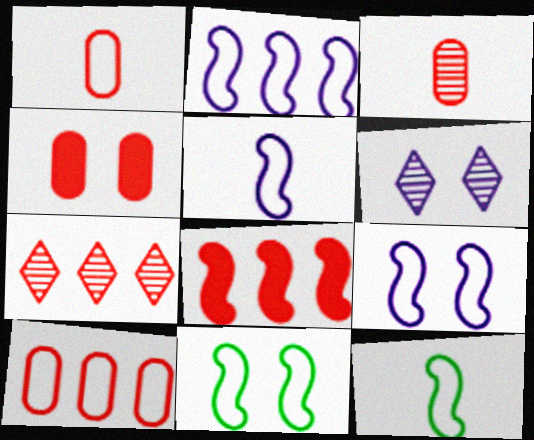[[2, 5, 9], 
[3, 4, 10], 
[4, 6, 11], 
[7, 8, 10]]